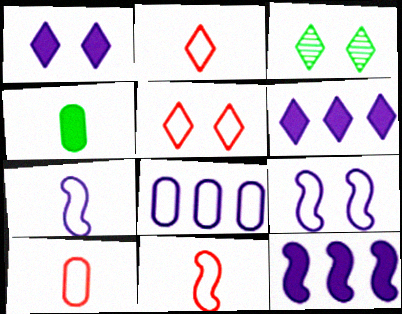[[1, 3, 5], 
[2, 3, 6], 
[2, 10, 11], 
[3, 10, 12]]